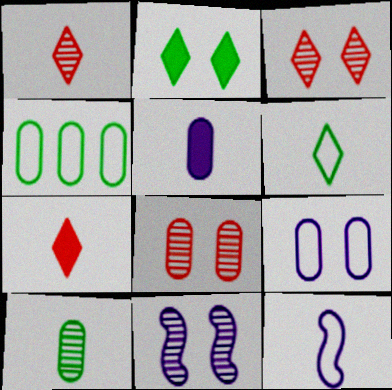[[4, 5, 8], 
[4, 7, 11], 
[7, 10, 12]]